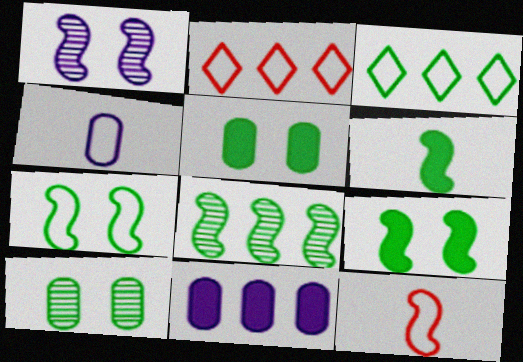[[2, 4, 7], 
[2, 8, 11], 
[3, 6, 10], 
[6, 7, 8]]